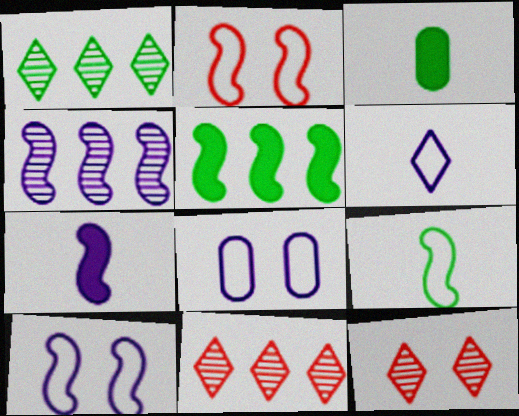[[3, 10, 11], 
[4, 7, 10]]